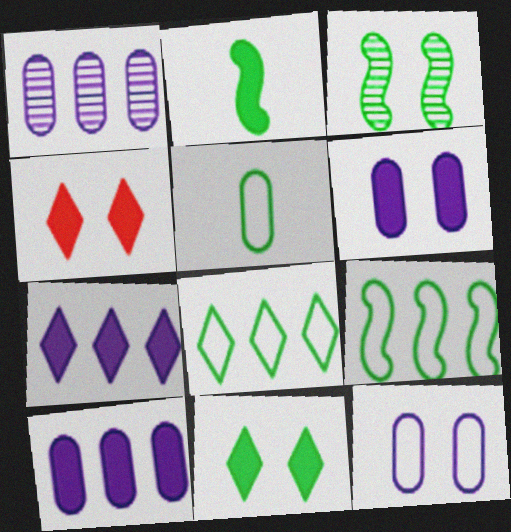[[2, 3, 9], 
[2, 4, 10], 
[3, 4, 12]]